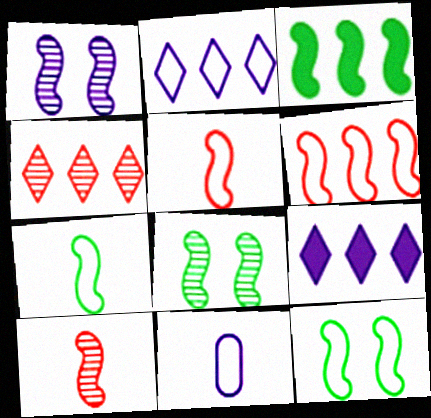[[1, 3, 5], 
[1, 9, 11], 
[3, 7, 8]]